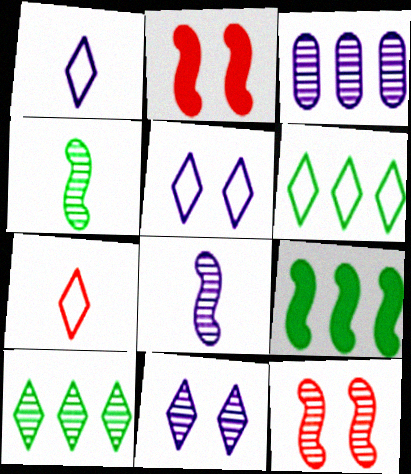[[3, 8, 11], 
[5, 6, 7]]